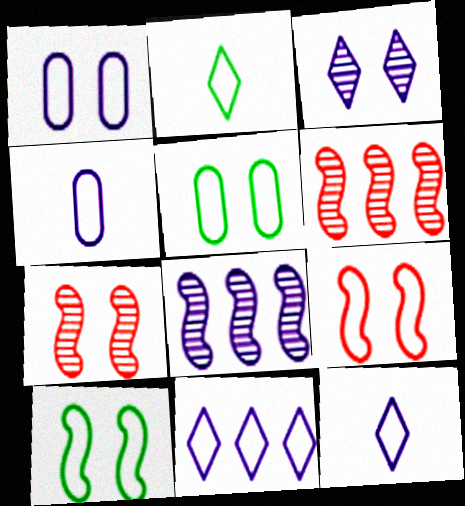[]